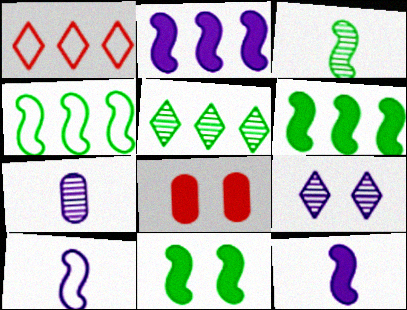[[1, 7, 11], 
[3, 4, 11], 
[5, 8, 10]]